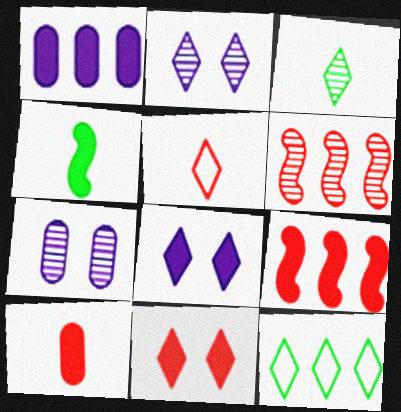[[1, 4, 11], 
[1, 6, 12], 
[3, 6, 7], 
[9, 10, 11]]